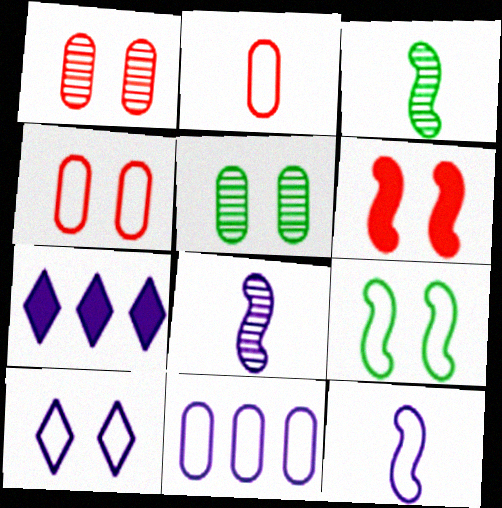[[3, 4, 7], 
[4, 9, 10], 
[5, 6, 10], 
[10, 11, 12]]